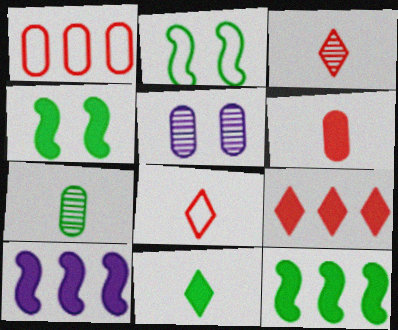[[5, 8, 12]]